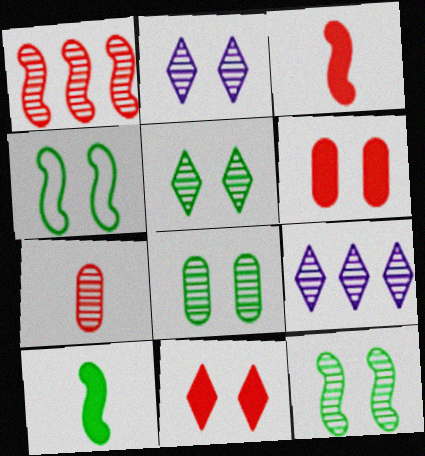[[2, 4, 6], 
[5, 8, 12], 
[7, 9, 12]]